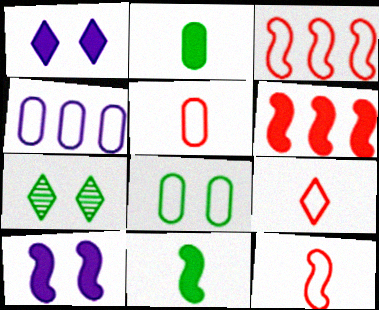[[1, 2, 6], 
[4, 5, 8], 
[5, 9, 12], 
[6, 10, 11]]